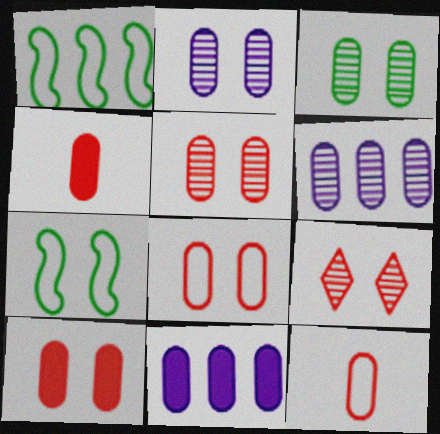[[2, 3, 5], 
[3, 11, 12], 
[5, 8, 10]]